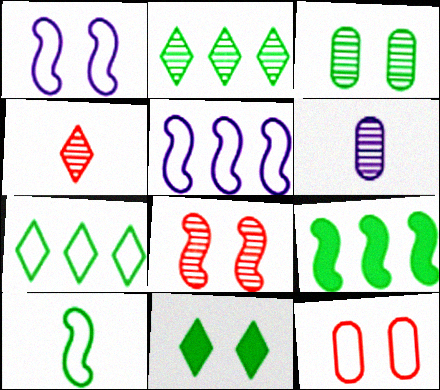[[2, 6, 8]]